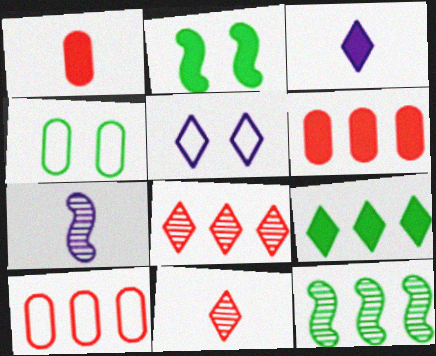[[1, 5, 12], 
[2, 3, 6], 
[5, 9, 11]]